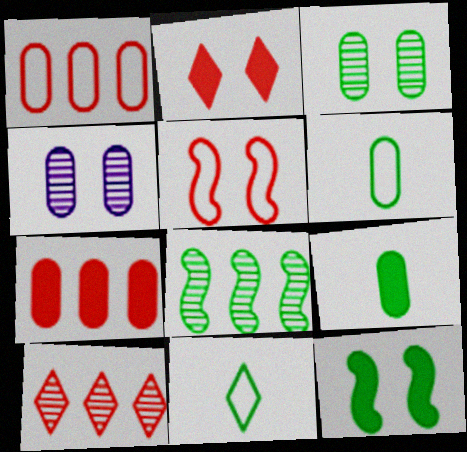[[1, 4, 9], 
[4, 6, 7]]